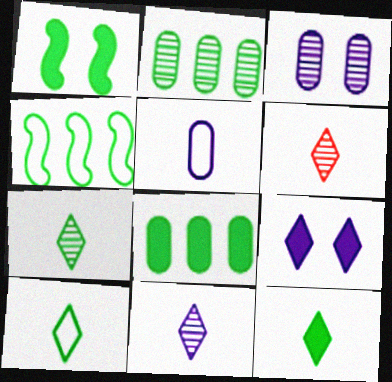[[1, 2, 10], 
[1, 8, 12], 
[6, 7, 11], 
[7, 10, 12]]